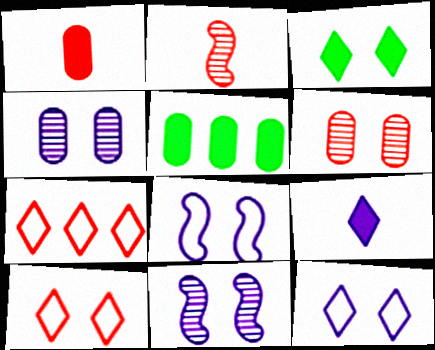[[2, 5, 12], 
[3, 6, 8]]